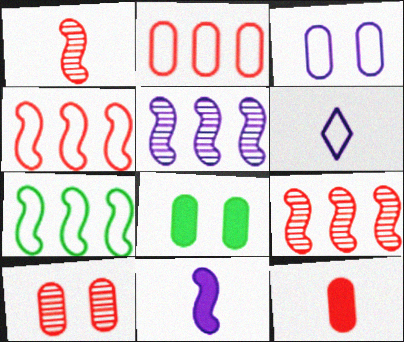[[2, 10, 12], 
[3, 8, 10], 
[6, 8, 9]]